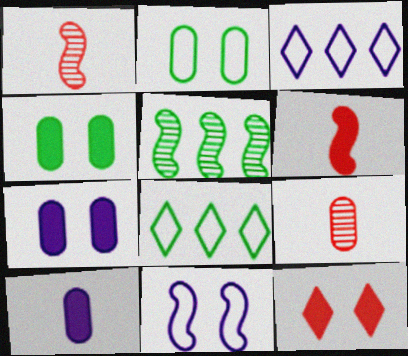[[1, 3, 4], 
[1, 7, 8], 
[5, 6, 11]]